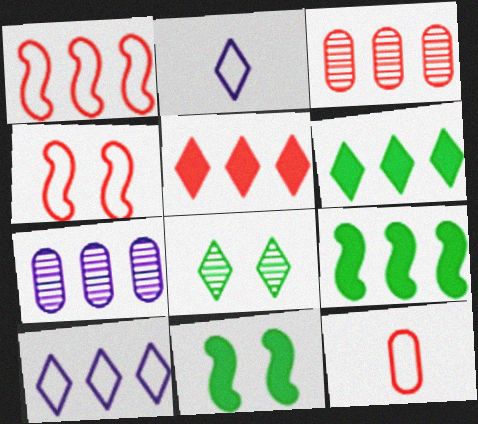[[1, 3, 5], 
[1, 6, 7], 
[2, 3, 11], 
[2, 5, 8], 
[3, 9, 10]]